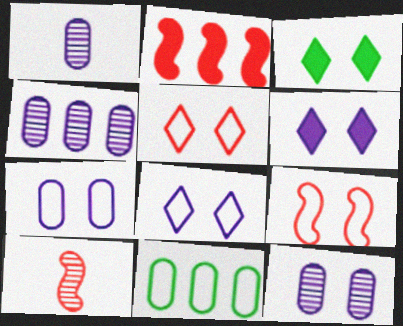[[1, 4, 12], 
[2, 9, 10], 
[3, 9, 12], 
[6, 10, 11]]